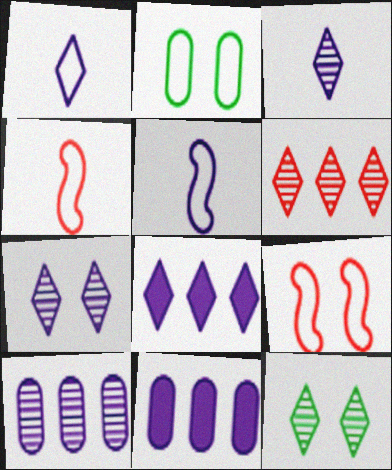[[1, 7, 8], 
[3, 6, 12], 
[4, 11, 12], 
[5, 7, 11]]